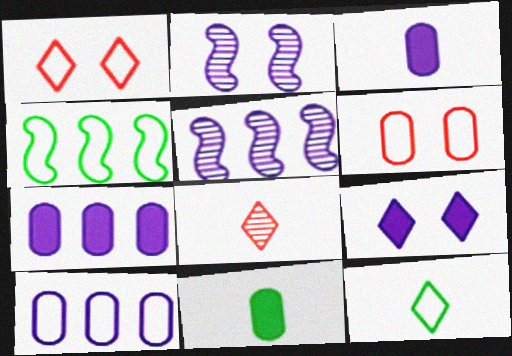[[1, 5, 11]]